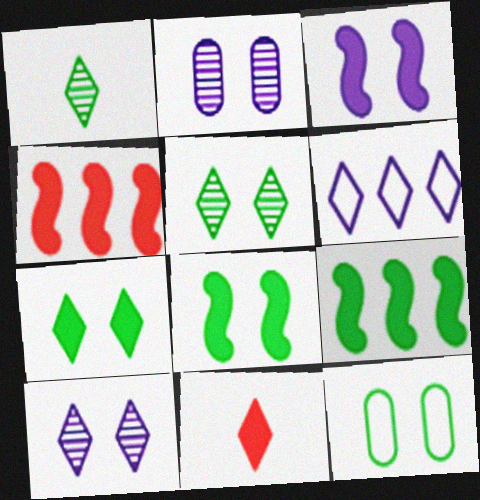[[1, 9, 12], 
[5, 6, 11], 
[5, 8, 12]]